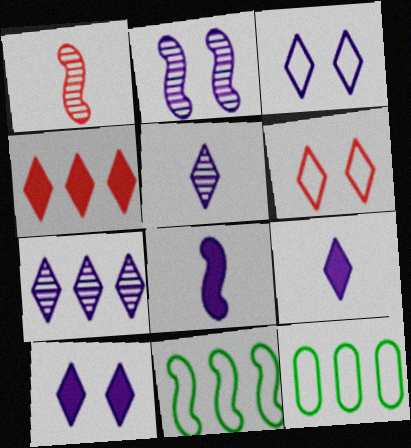[[1, 10, 12], 
[3, 7, 9]]